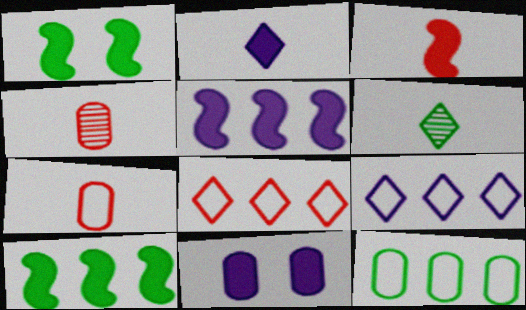[[1, 3, 5], 
[1, 4, 9], 
[1, 6, 12], 
[2, 5, 11], 
[4, 11, 12]]